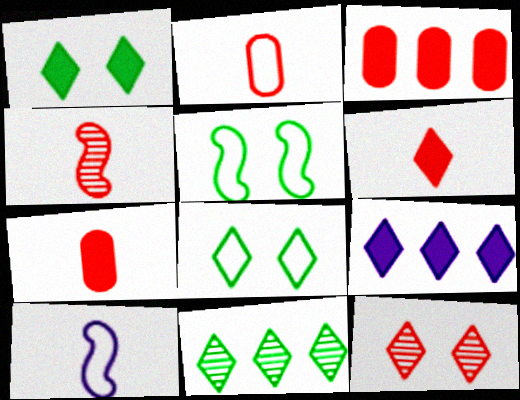[[1, 6, 9], 
[2, 4, 6]]